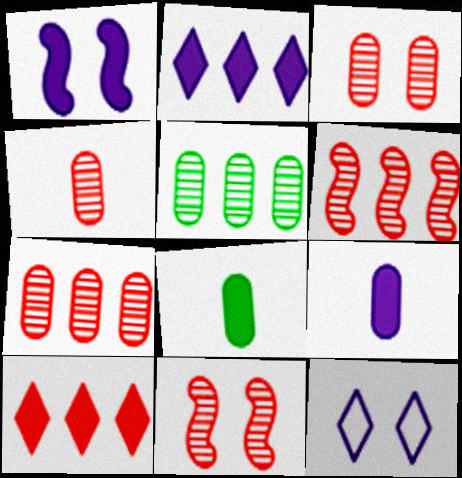[[1, 2, 9], 
[1, 8, 10], 
[3, 4, 7], 
[6, 8, 12]]